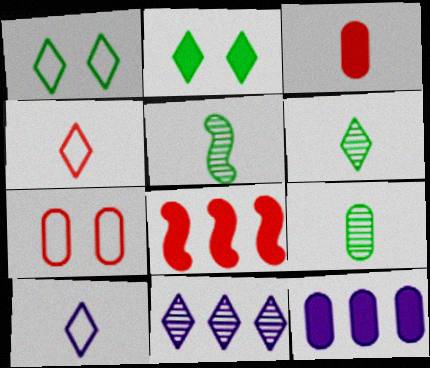[[2, 4, 11], 
[3, 5, 10], 
[5, 6, 9], 
[7, 9, 12]]